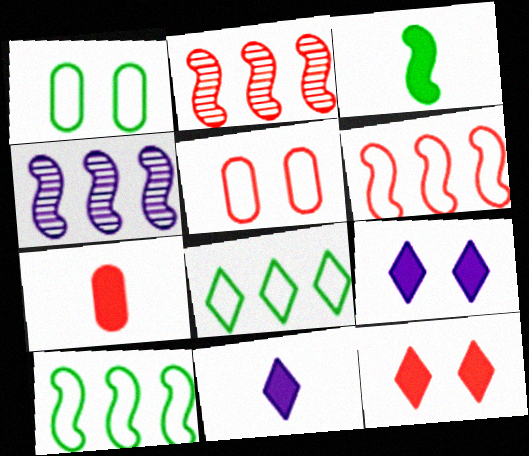[[1, 2, 11], 
[3, 7, 11]]